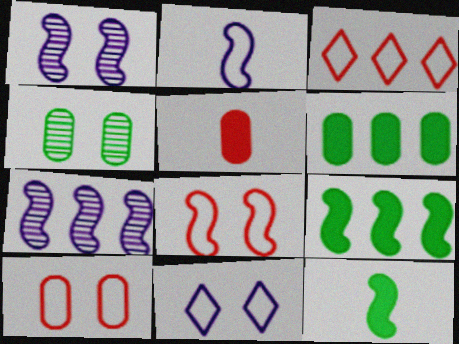[[3, 6, 7], 
[7, 8, 12]]